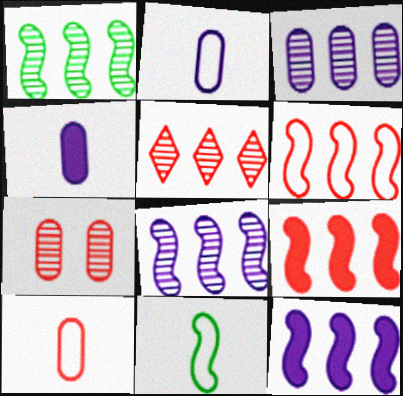[[1, 3, 5], 
[1, 6, 12]]